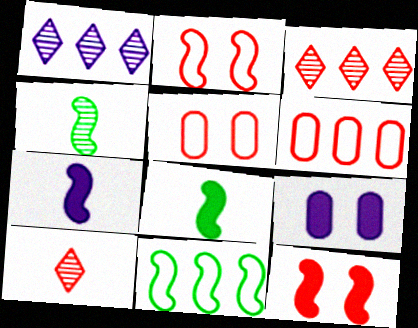[[1, 5, 8], 
[6, 10, 12], 
[9, 10, 11]]